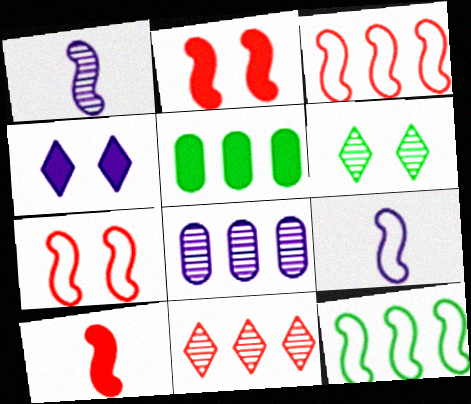[[1, 2, 12], 
[4, 5, 10], 
[4, 8, 9], 
[7, 9, 12]]